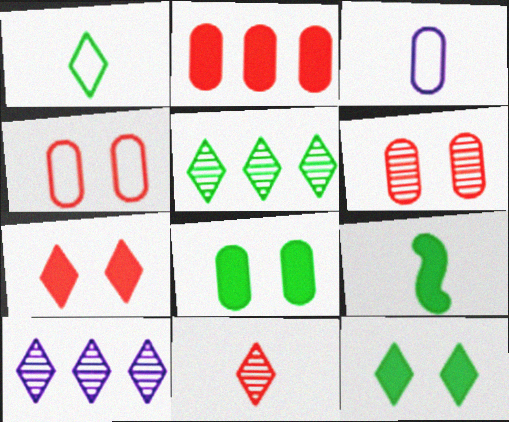[[1, 5, 12], 
[1, 7, 10], 
[3, 9, 11], 
[4, 9, 10]]